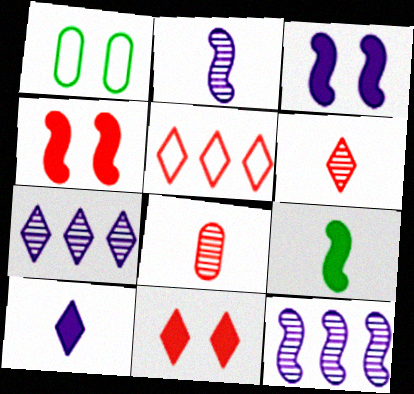[[4, 5, 8], 
[5, 6, 11]]